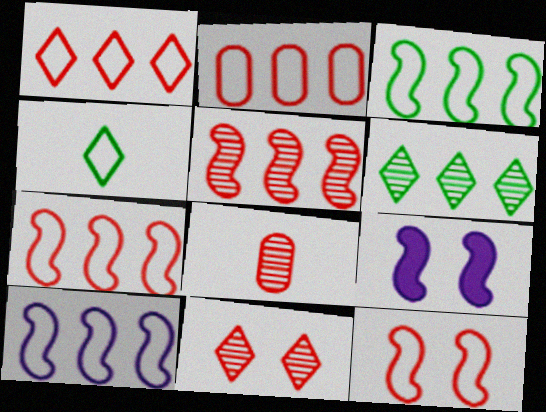[[1, 2, 7], 
[3, 7, 10], 
[5, 8, 11]]